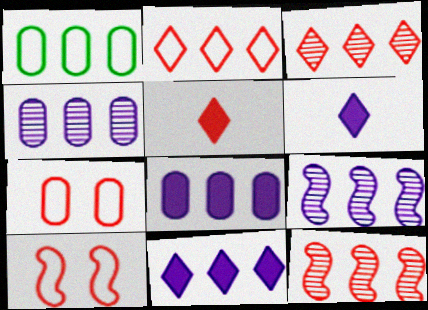[[1, 11, 12], 
[5, 7, 12]]